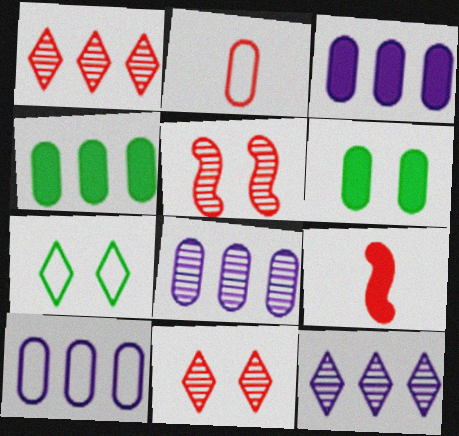[[2, 6, 8], 
[3, 8, 10], 
[7, 8, 9]]